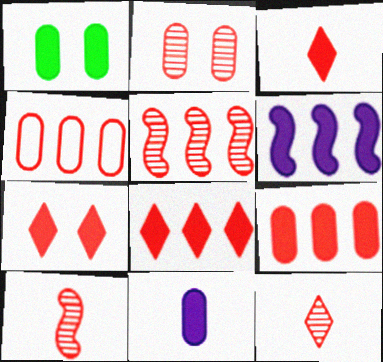[[1, 3, 6], 
[1, 9, 11], 
[2, 5, 12], 
[3, 7, 8], 
[4, 5, 8], 
[4, 7, 10]]